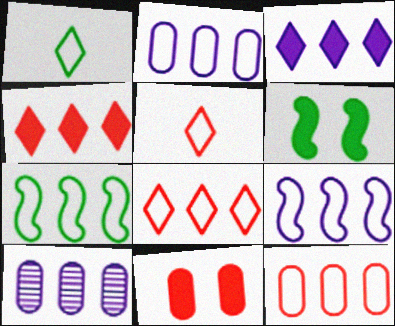[[2, 7, 8], 
[3, 9, 10], 
[4, 7, 10], 
[5, 6, 10]]